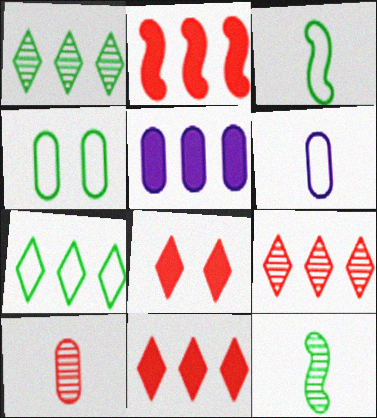[[3, 4, 7], 
[4, 5, 10]]